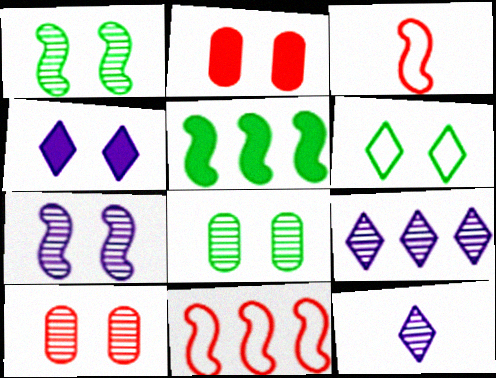[[2, 6, 7], 
[3, 5, 7]]